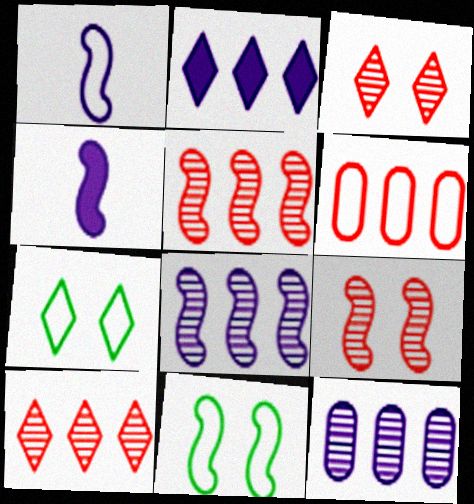[[1, 6, 7], 
[4, 5, 11]]